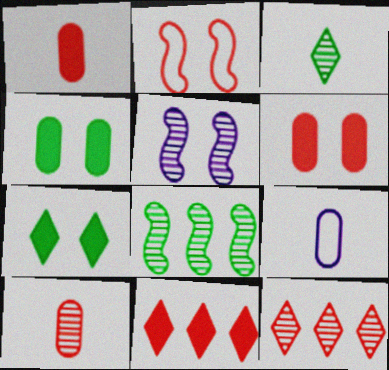[[1, 2, 12], 
[2, 10, 11]]